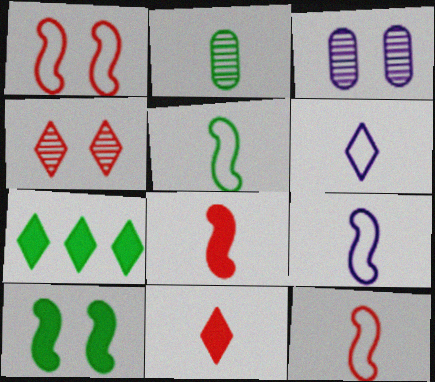[[2, 6, 8], 
[2, 9, 11], 
[3, 7, 12], 
[4, 6, 7], 
[5, 9, 12]]